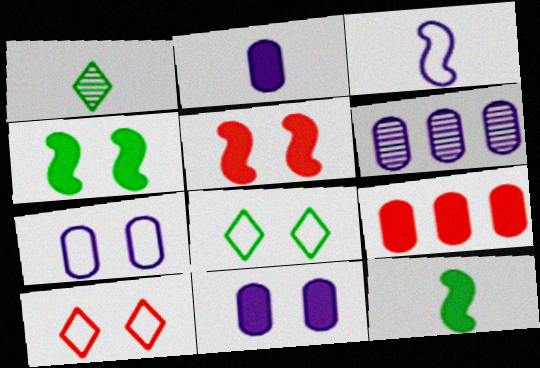[[2, 6, 7], 
[6, 10, 12]]